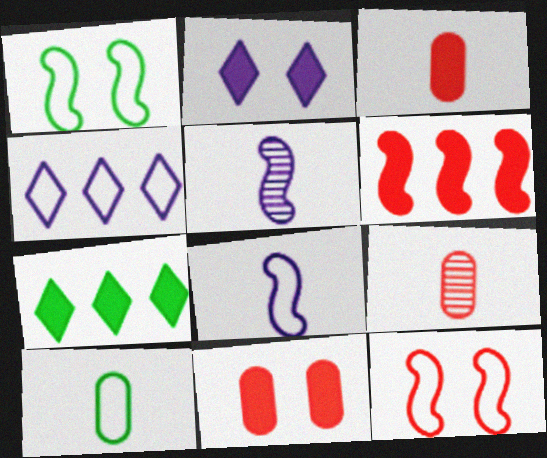[[1, 5, 6], 
[4, 10, 12]]